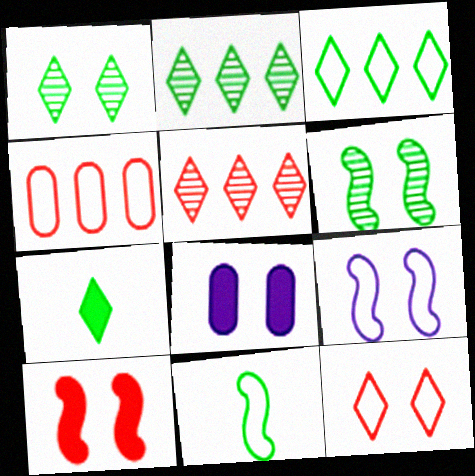[[1, 3, 7], 
[5, 8, 11], 
[6, 8, 12], 
[6, 9, 10]]